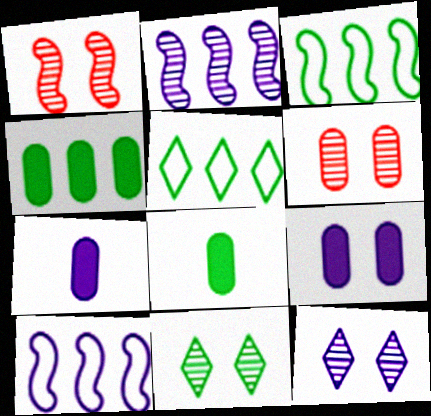[[1, 5, 7], 
[3, 8, 11], 
[7, 10, 12]]